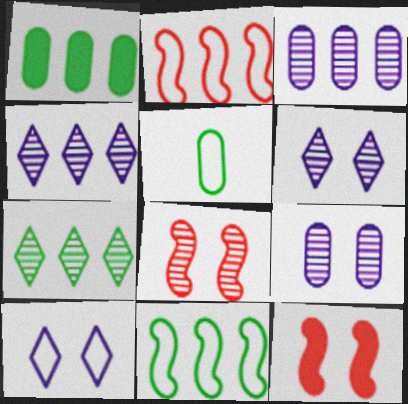[[1, 2, 4], 
[1, 7, 11], 
[2, 5, 10], 
[4, 5, 12]]